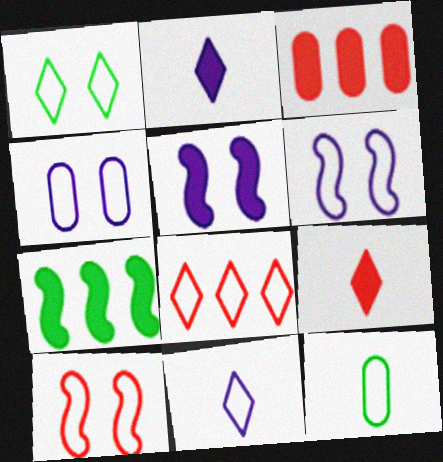[[1, 4, 10], 
[1, 8, 11], 
[6, 8, 12]]